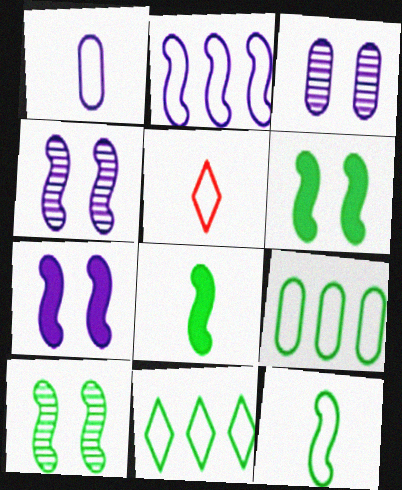[[1, 5, 12]]